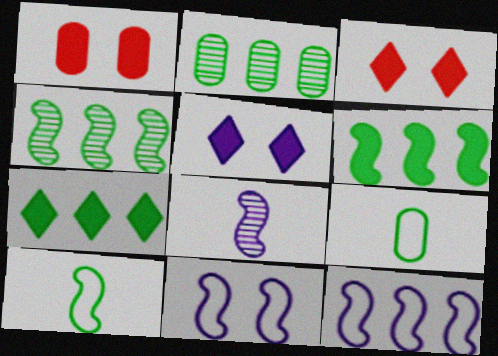[]